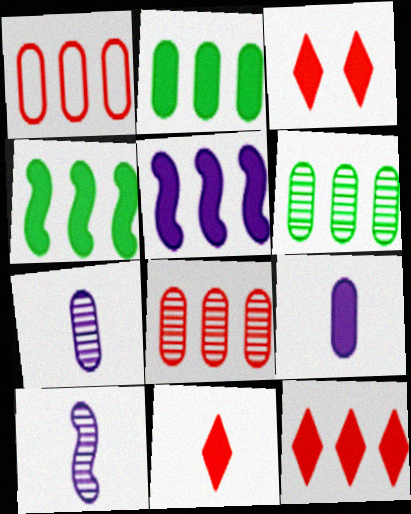[[2, 5, 12], 
[3, 4, 9], 
[3, 11, 12]]